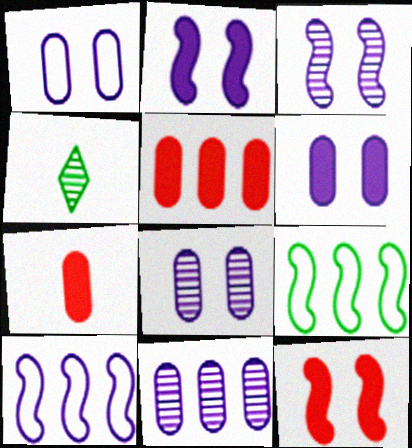[[1, 6, 8]]